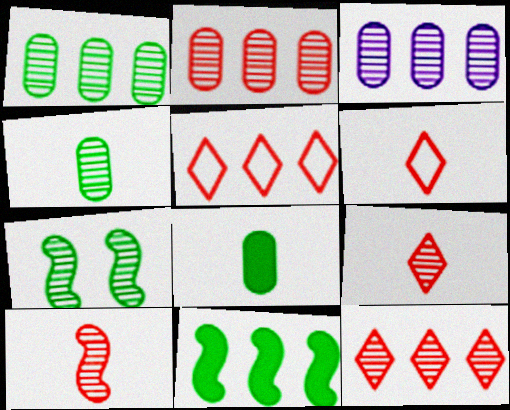[[1, 2, 3], 
[3, 5, 11], 
[3, 7, 9]]